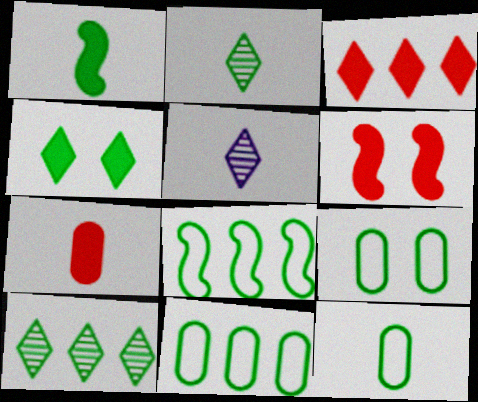[[1, 2, 12], 
[1, 9, 10], 
[3, 6, 7], 
[5, 6, 11], 
[9, 11, 12]]